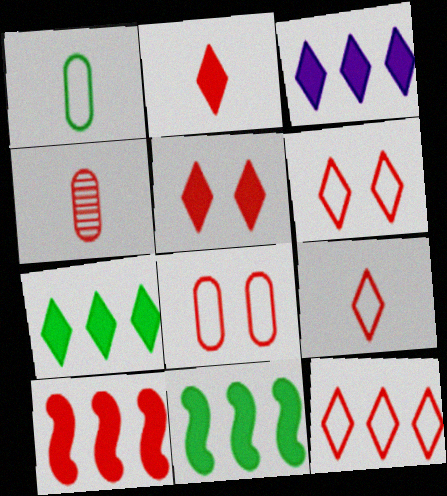[[4, 6, 10], 
[6, 9, 12]]